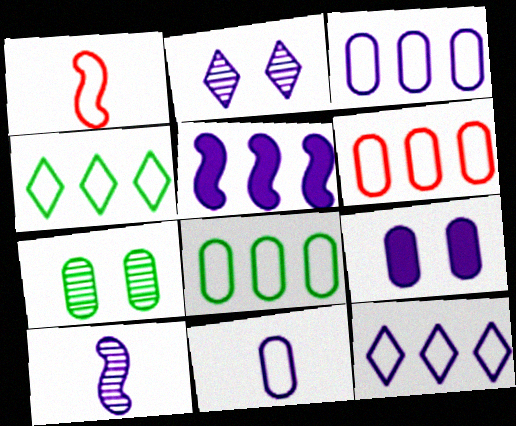[[2, 5, 11], 
[3, 6, 8], 
[9, 10, 12]]